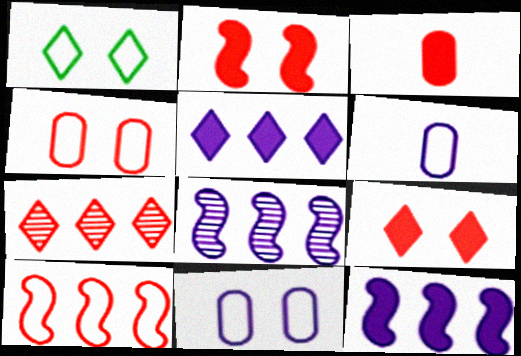[[1, 3, 8], 
[1, 6, 10]]